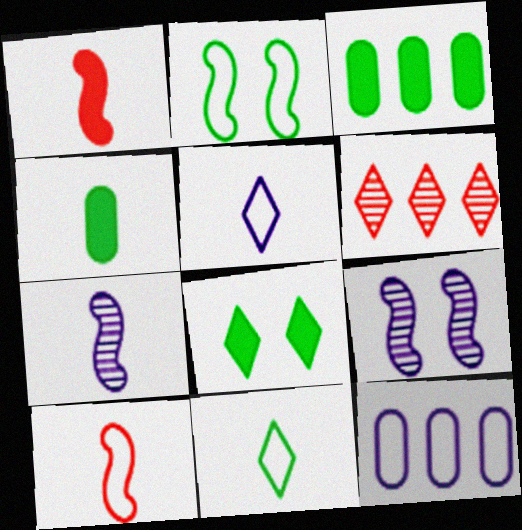[[5, 6, 8]]